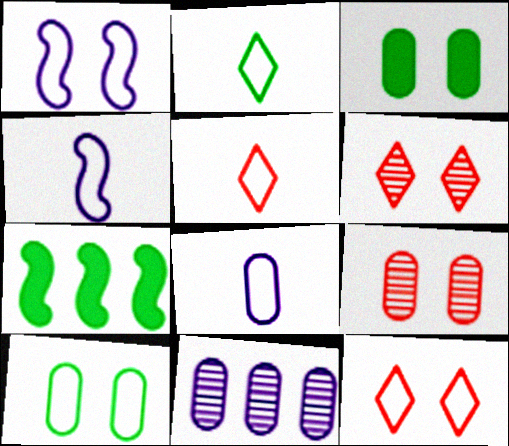[[1, 3, 6], 
[1, 10, 12], 
[6, 7, 8]]